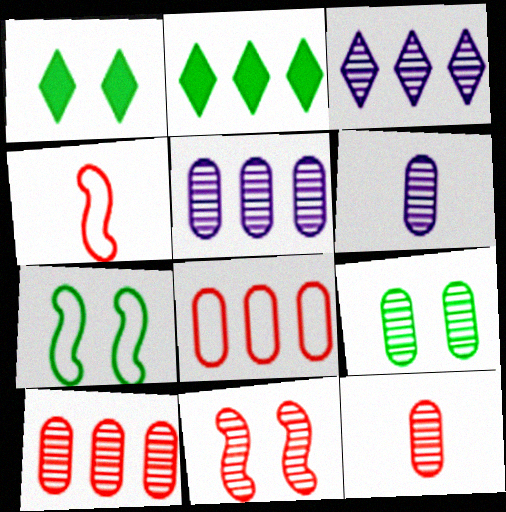[[1, 4, 5], 
[1, 7, 9], 
[5, 9, 12], 
[6, 9, 10]]